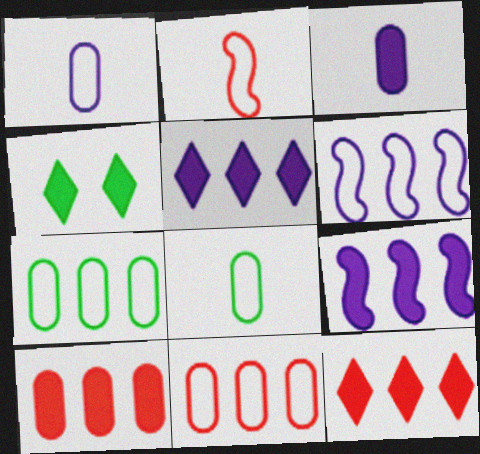[]